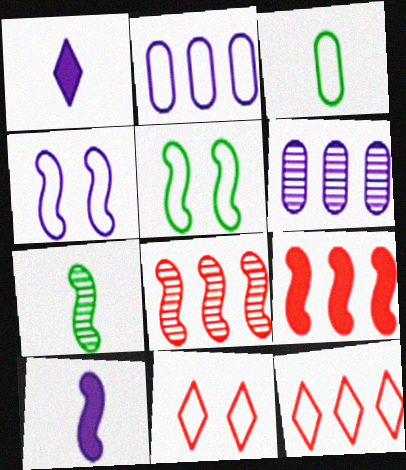[[1, 4, 6], 
[3, 4, 12], 
[4, 7, 9], 
[5, 8, 10]]